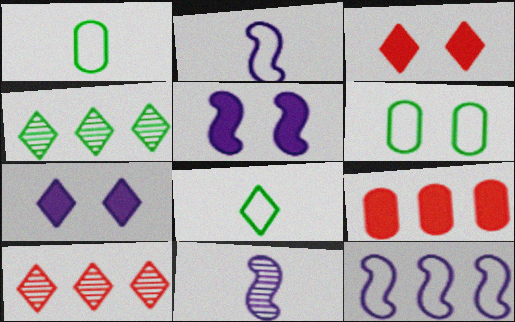[[1, 5, 10], 
[4, 9, 12], 
[5, 11, 12], 
[7, 8, 10]]